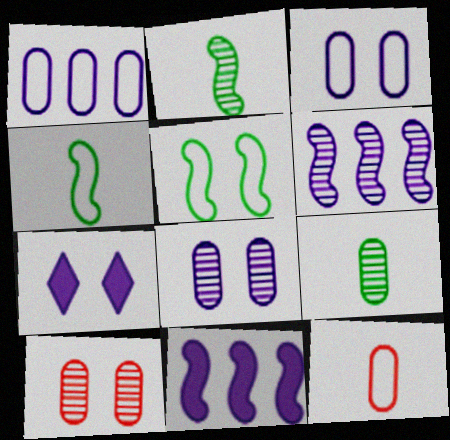[[5, 7, 10]]